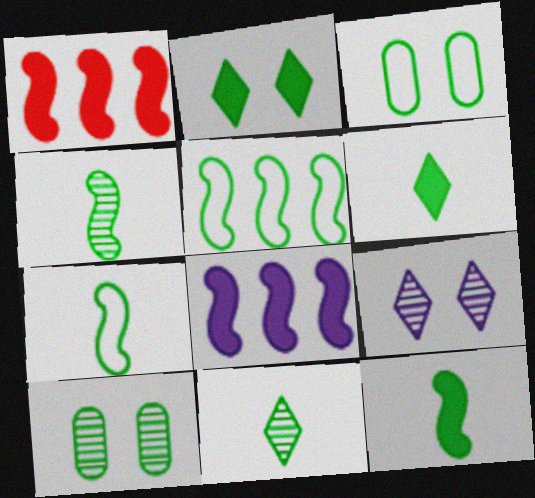[[4, 7, 12], 
[5, 6, 10]]